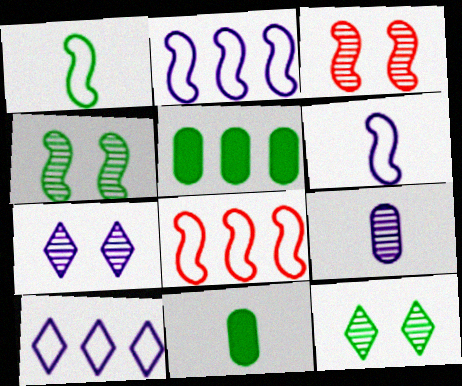[[1, 5, 12], 
[3, 10, 11], 
[7, 8, 11]]